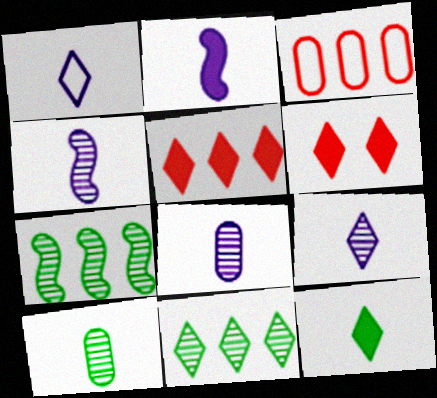[[1, 2, 8], 
[1, 6, 11], 
[4, 8, 9]]